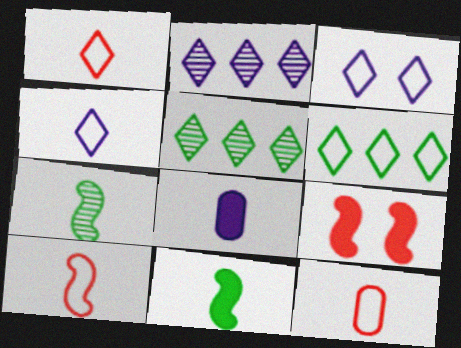[[1, 3, 6], 
[1, 7, 8], 
[1, 10, 12]]